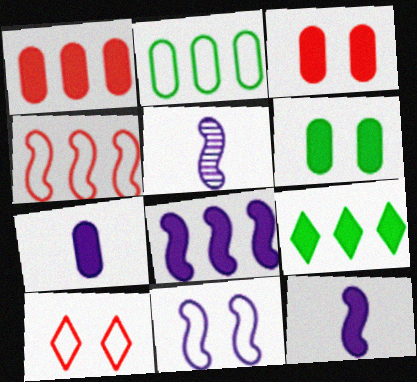[[1, 6, 7], 
[1, 8, 9], 
[3, 9, 12], 
[5, 8, 11]]